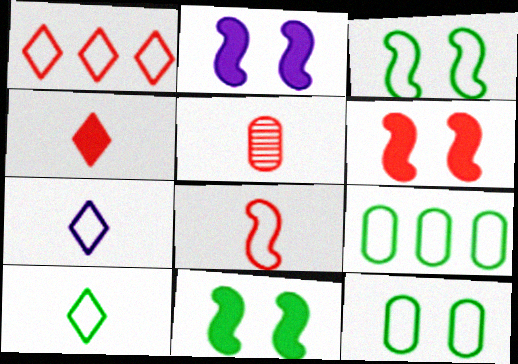[[1, 5, 6], 
[2, 6, 11], 
[3, 9, 10], 
[4, 5, 8]]